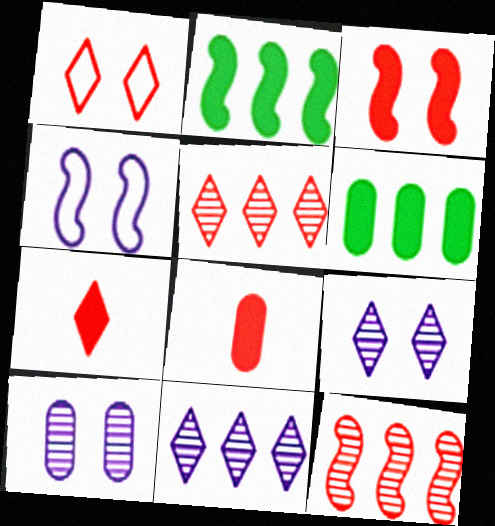[[1, 5, 7], 
[1, 8, 12]]